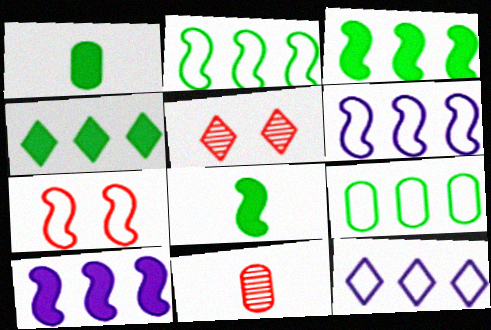[[1, 5, 6]]